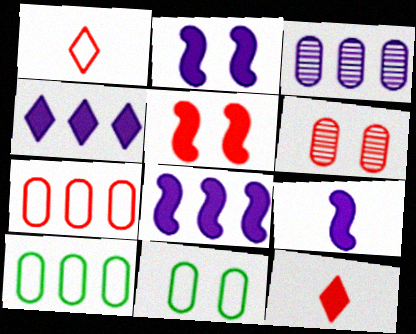[[2, 8, 9]]